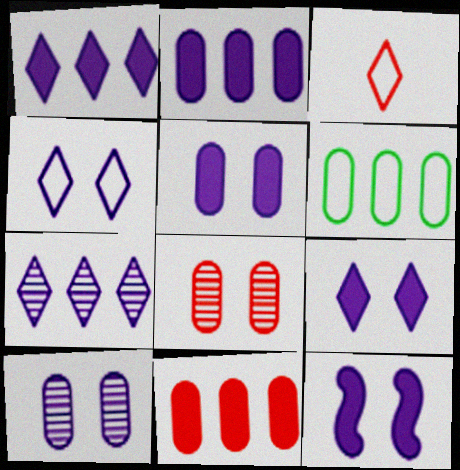[[4, 10, 12], 
[5, 9, 12]]